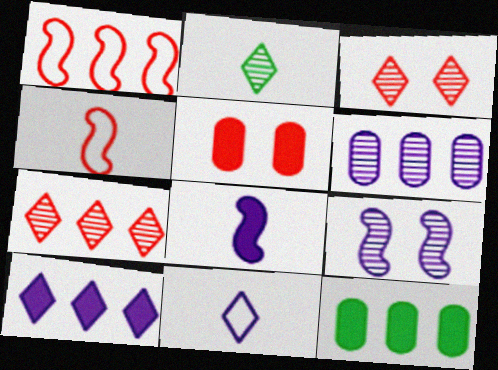[[4, 5, 7]]